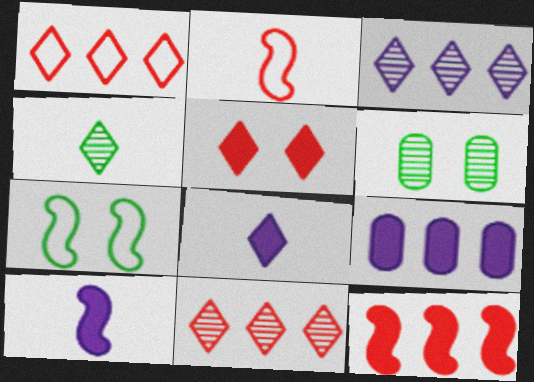[[1, 6, 10]]